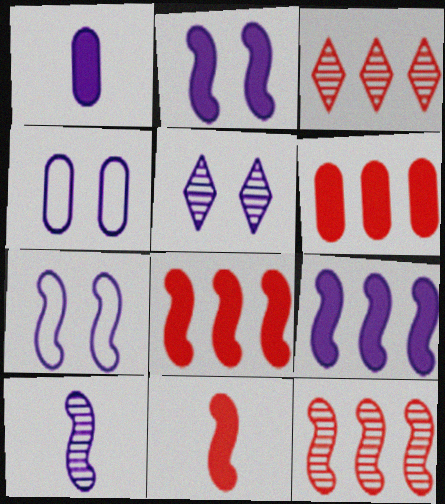[[2, 4, 5], 
[7, 9, 10]]